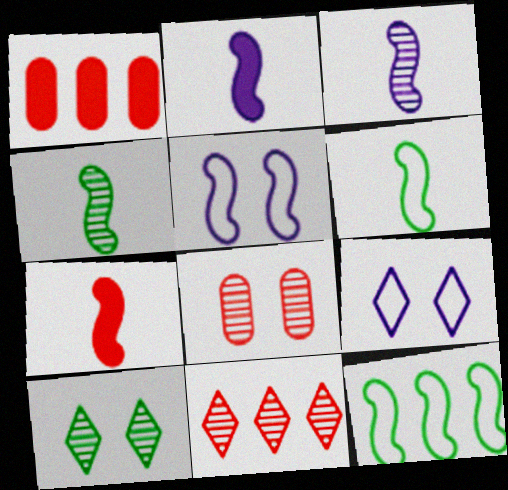[[1, 4, 9], 
[3, 6, 7]]